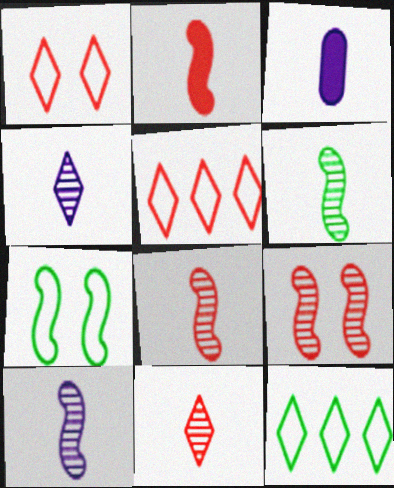[[3, 9, 12], 
[6, 8, 10]]